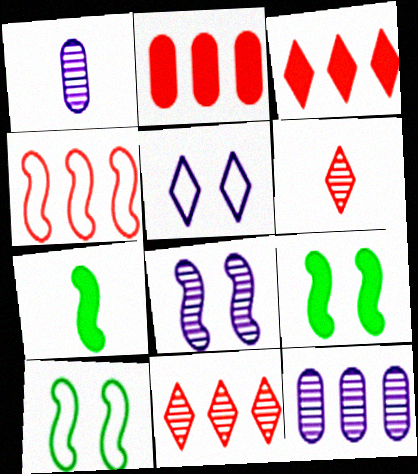[[1, 3, 10], 
[2, 4, 11], 
[4, 7, 8]]